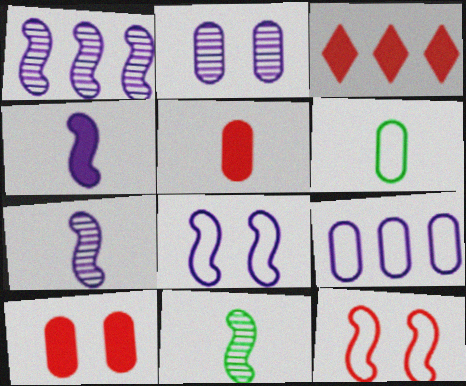[[1, 4, 8]]